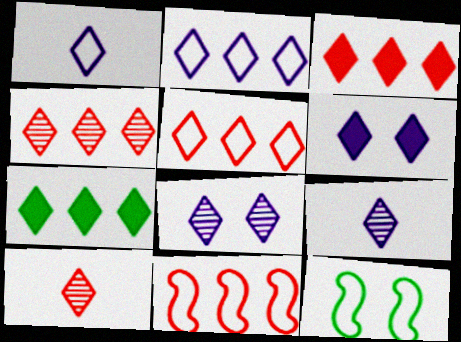[[2, 4, 7], 
[2, 6, 9], 
[3, 4, 5]]